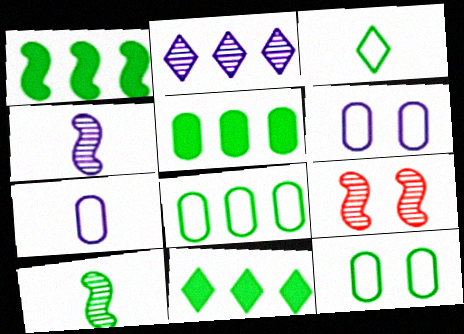[[1, 5, 11], 
[7, 9, 11], 
[10, 11, 12]]